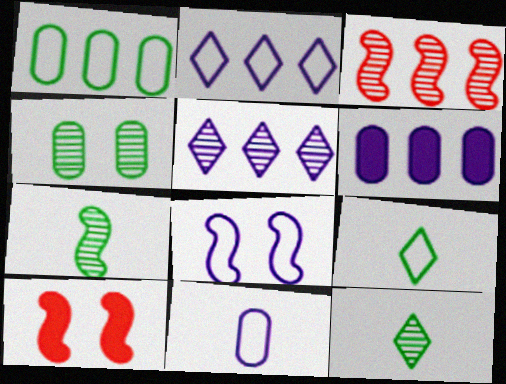[[2, 8, 11]]